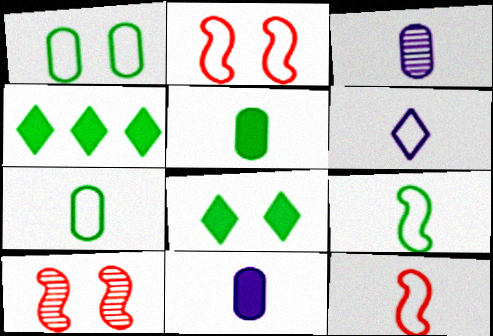[[2, 3, 4], 
[6, 7, 12]]